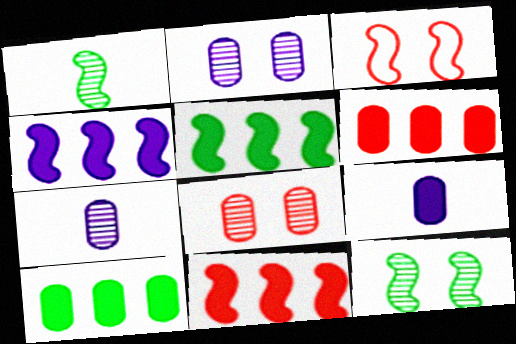[[1, 3, 4], 
[4, 5, 11]]